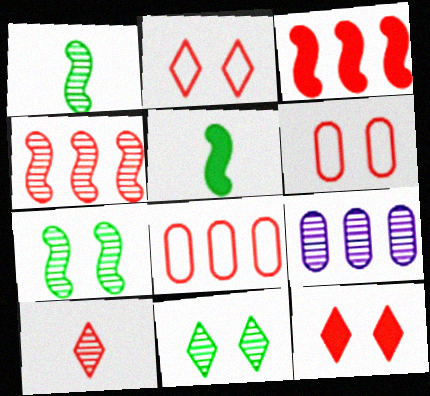[[2, 5, 9], 
[3, 6, 10], 
[7, 9, 10]]